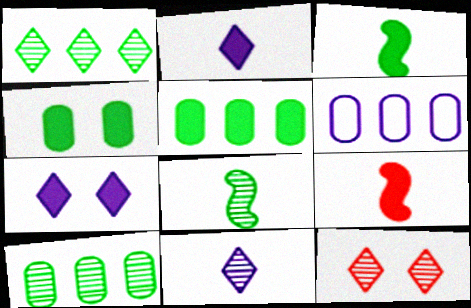[[1, 11, 12], 
[3, 6, 12], 
[5, 7, 9]]